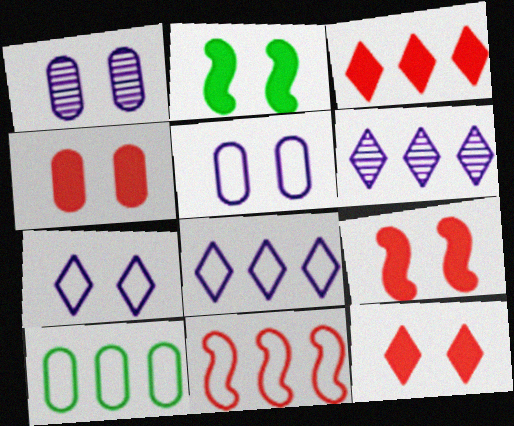[[4, 9, 12], 
[8, 10, 11]]